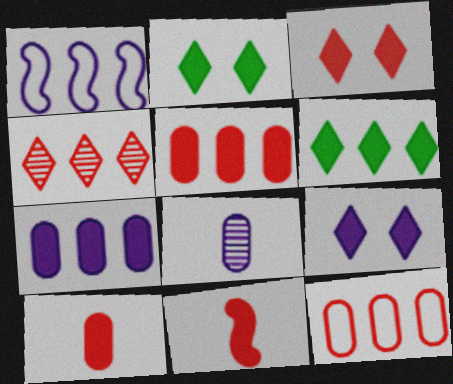[[1, 8, 9], 
[2, 3, 9], 
[2, 7, 11], 
[3, 5, 11]]